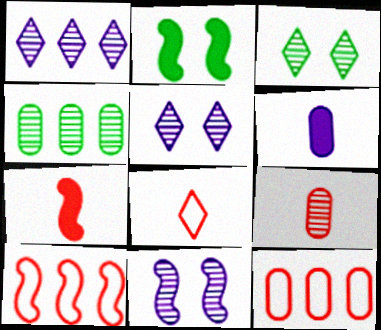[[3, 6, 10], 
[7, 8, 9]]